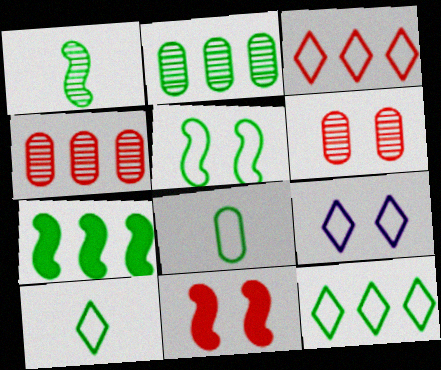[[1, 5, 7], 
[2, 7, 12], 
[3, 9, 10], 
[5, 8, 12]]